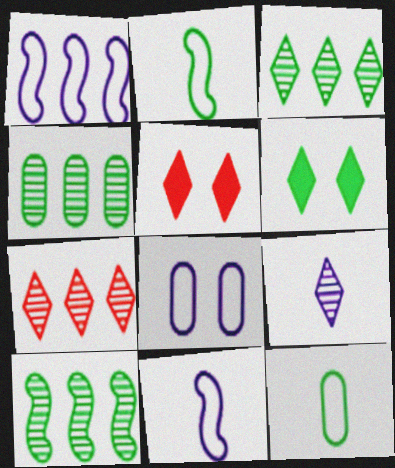[[2, 4, 6], 
[3, 4, 10], 
[4, 5, 11], 
[6, 10, 12]]